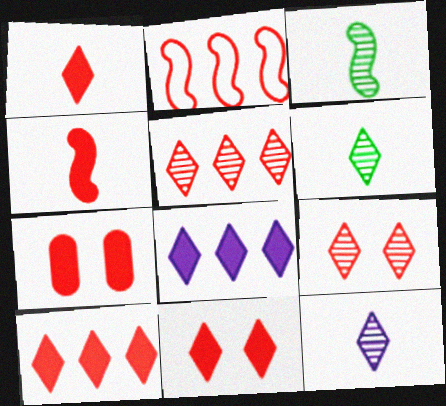[[1, 10, 11], 
[4, 7, 10]]